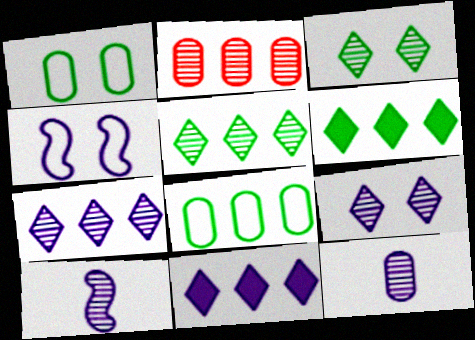[[2, 3, 10], 
[4, 11, 12]]